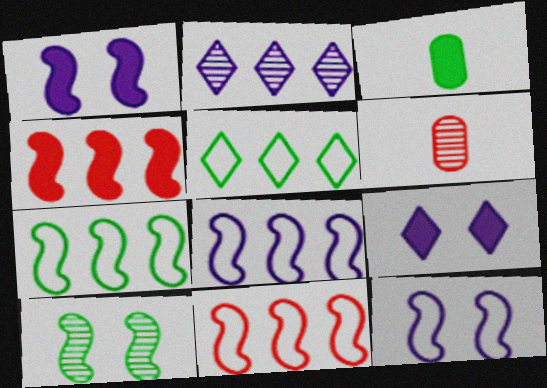[[1, 5, 6], 
[2, 6, 10], 
[3, 4, 9], 
[3, 5, 10], 
[6, 7, 9], 
[7, 8, 11]]